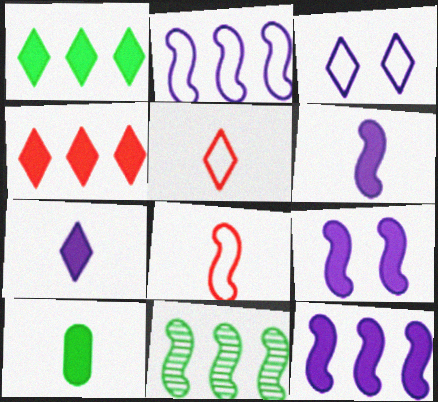[[4, 9, 10], 
[6, 9, 12], 
[8, 9, 11]]